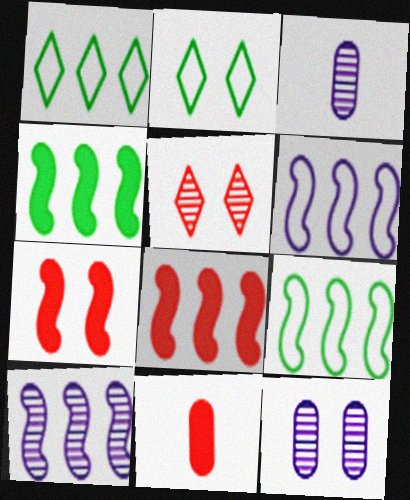[[1, 3, 7], 
[2, 3, 8], 
[2, 7, 12], 
[2, 10, 11], 
[8, 9, 10]]